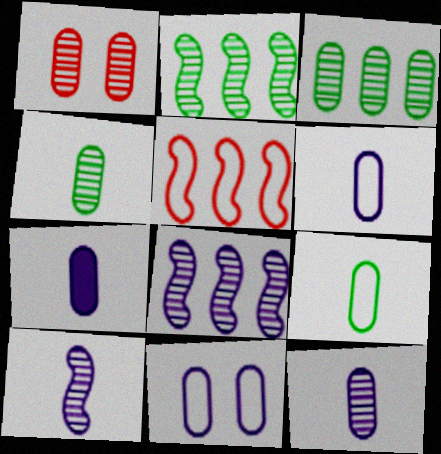[[1, 3, 12], 
[6, 7, 12]]